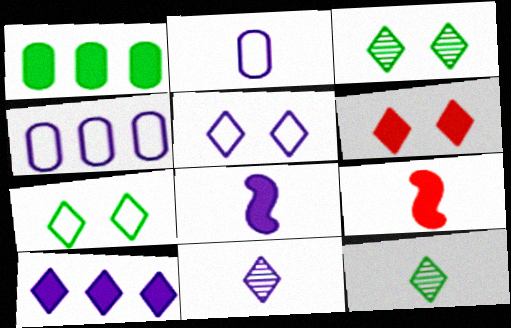[[1, 6, 8], 
[2, 8, 11], 
[2, 9, 12], 
[3, 4, 9], 
[3, 5, 6], 
[5, 10, 11]]